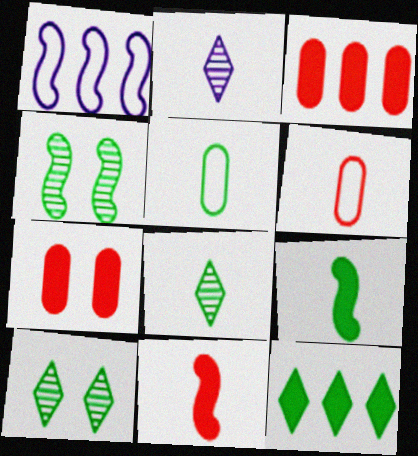[[1, 4, 11], 
[1, 7, 8], 
[2, 5, 11], 
[2, 6, 9], 
[4, 5, 12], 
[5, 8, 9]]